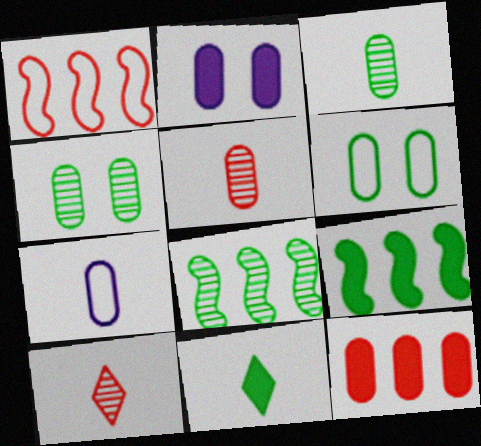[[4, 7, 12], 
[6, 8, 11]]